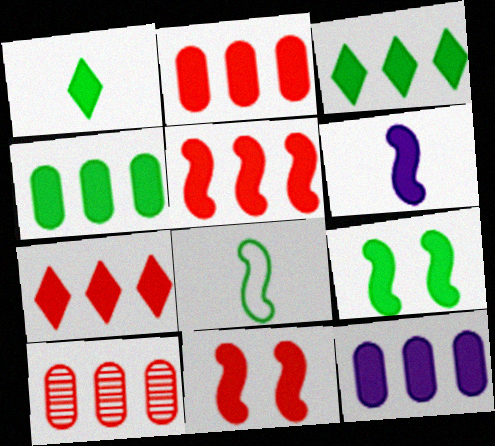[[1, 4, 9], 
[1, 11, 12], 
[2, 4, 12], 
[2, 5, 7], 
[3, 5, 12], 
[5, 6, 9]]